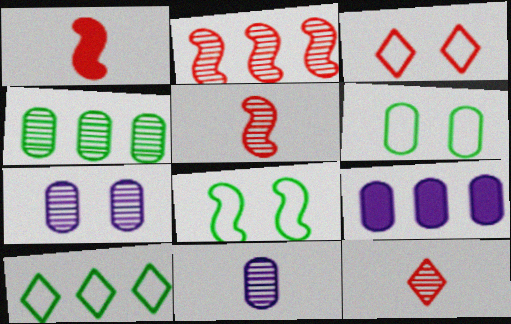[[1, 7, 10], 
[2, 9, 10], 
[8, 9, 12]]